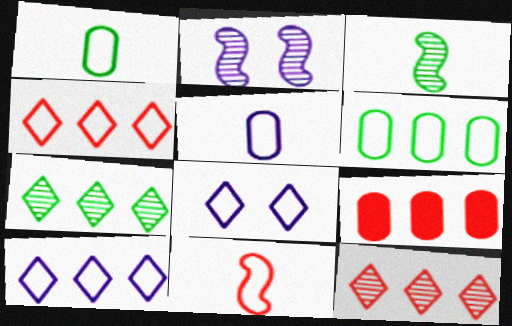[[3, 8, 9], 
[6, 8, 11]]